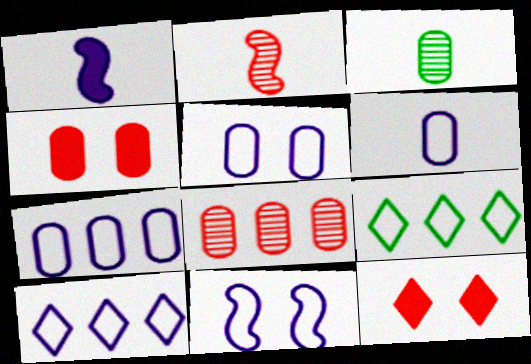[[3, 4, 7], 
[5, 6, 7], 
[6, 10, 11]]